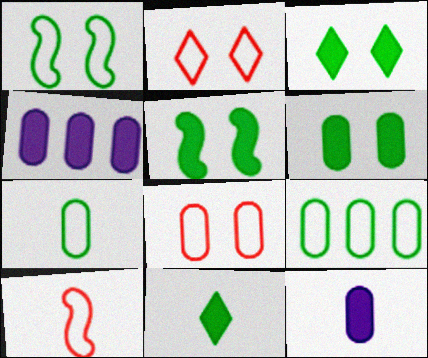[[3, 5, 6]]